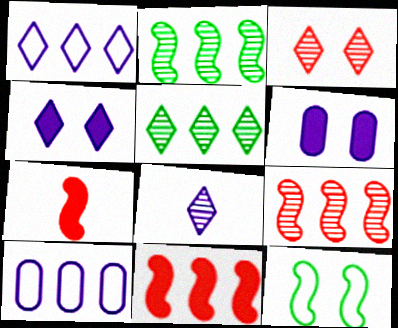[[1, 4, 8], 
[3, 5, 8], 
[3, 6, 12], 
[5, 10, 11]]